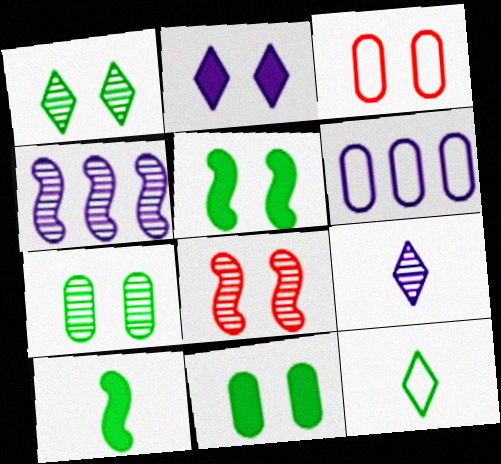[]